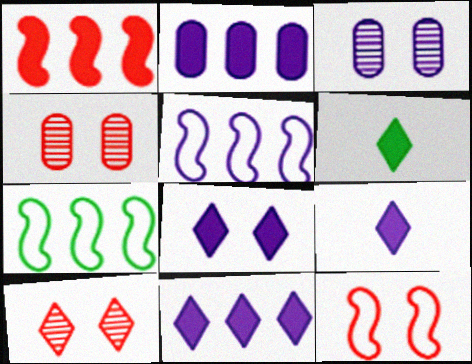[[3, 5, 9], 
[4, 5, 6], 
[4, 7, 9], 
[8, 9, 11]]